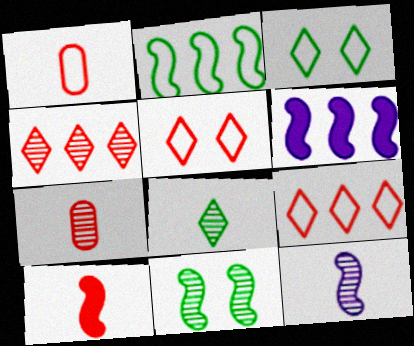[[3, 6, 7], 
[7, 8, 12]]